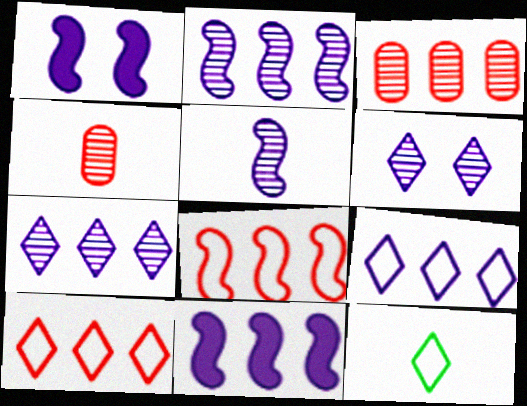[[1, 3, 12]]